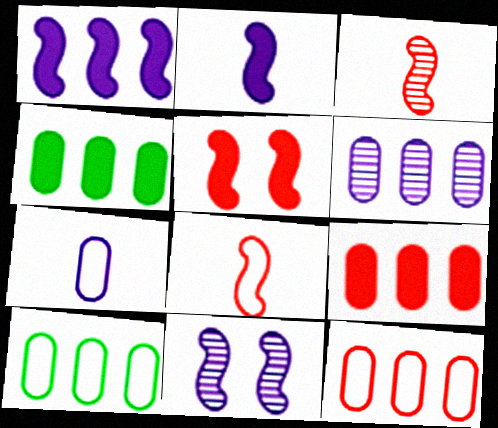[[4, 6, 12], 
[6, 9, 10]]